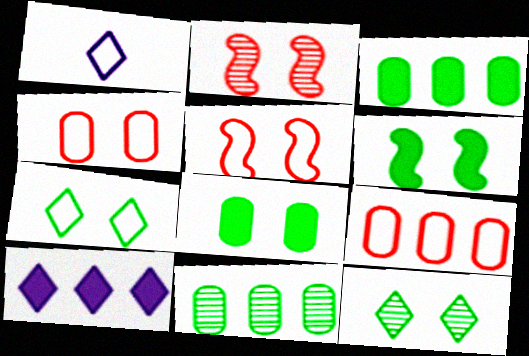[[1, 2, 3]]